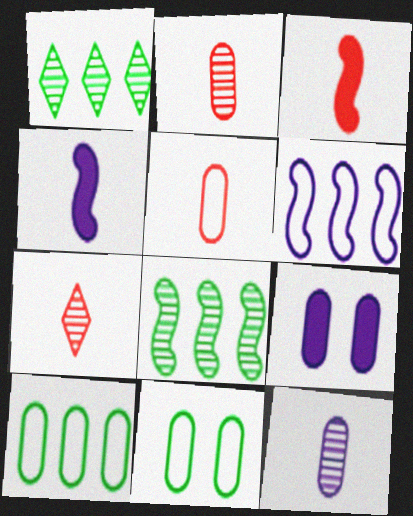[[2, 9, 10], 
[3, 5, 7]]